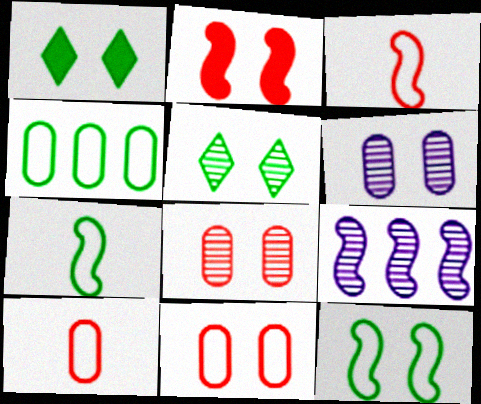[[1, 9, 10], 
[2, 7, 9]]